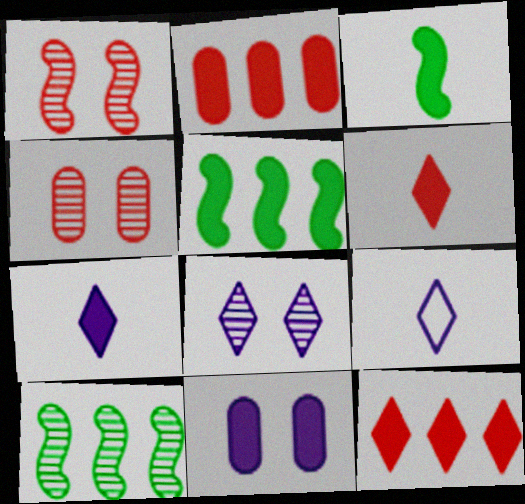[[3, 11, 12], 
[4, 5, 9], 
[5, 6, 11]]